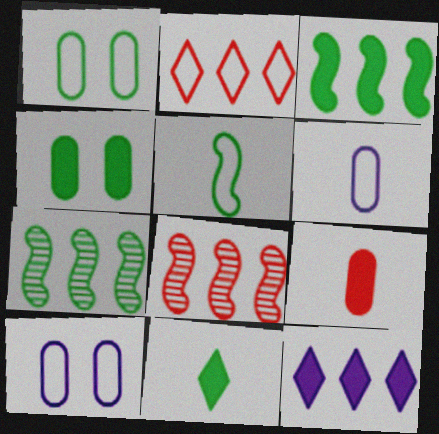[[1, 7, 11], 
[2, 5, 10], 
[3, 4, 11], 
[8, 10, 11]]